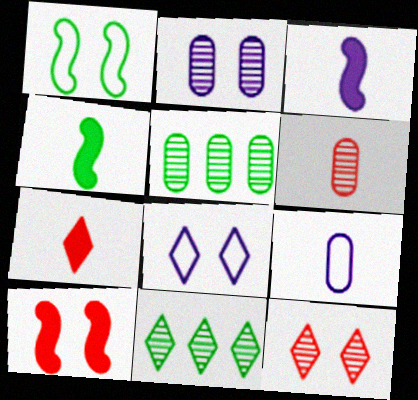[[2, 5, 6], 
[7, 8, 11], 
[9, 10, 11]]